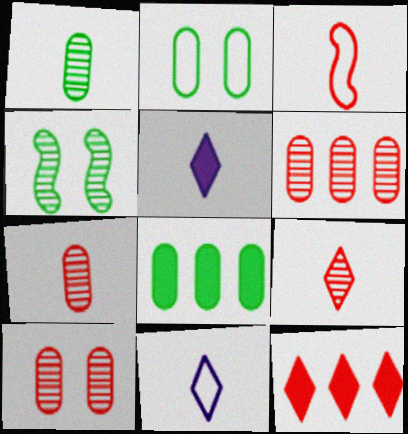[[1, 2, 8], 
[1, 3, 5], 
[3, 10, 12], 
[6, 7, 10]]